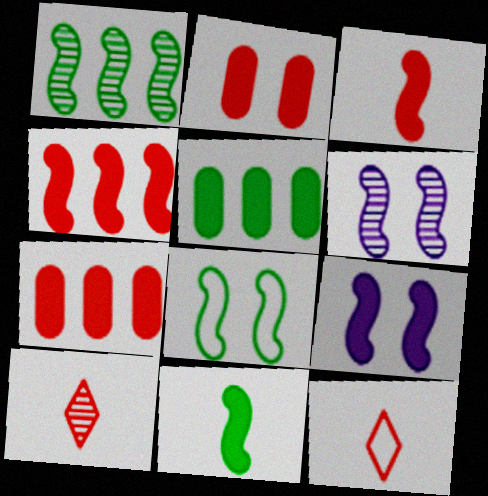[[1, 8, 11], 
[4, 9, 11], 
[5, 6, 12]]